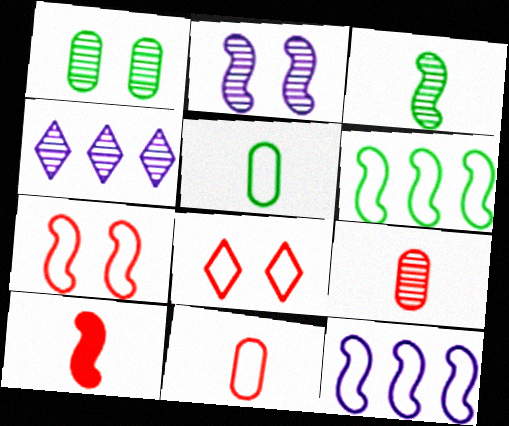[[2, 6, 10], 
[5, 8, 12]]